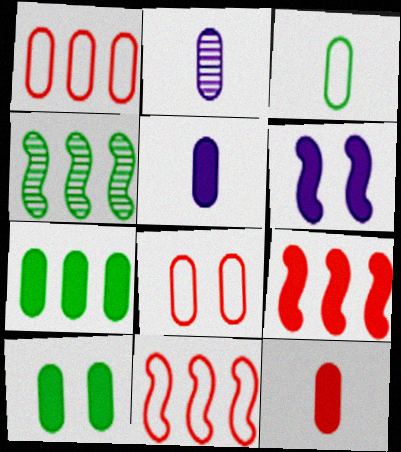[[1, 2, 10], 
[2, 3, 12], 
[2, 7, 8]]